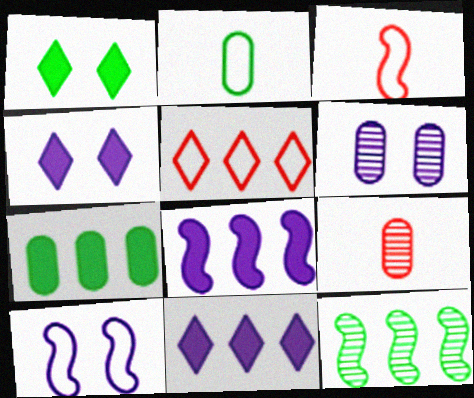[[1, 2, 12], 
[2, 5, 10], 
[4, 6, 10]]